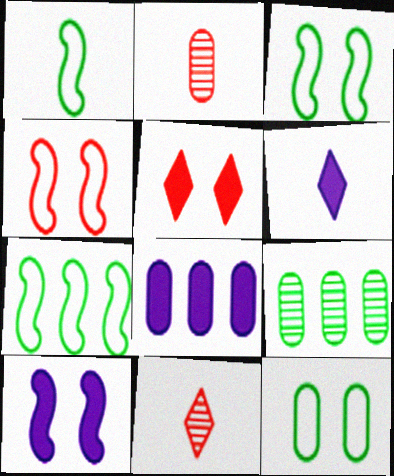[[1, 2, 6], 
[1, 3, 7], 
[2, 8, 12], 
[3, 8, 11], 
[4, 6, 9], 
[6, 8, 10]]